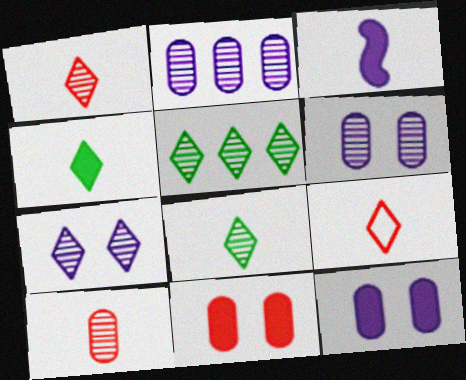[[1, 5, 7]]